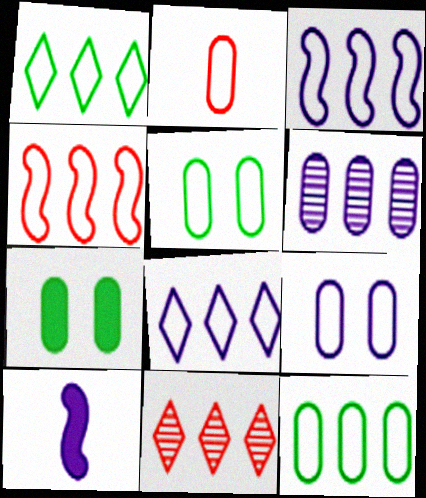[[2, 6, 7], 
[2, 9, 12], 
[4, 8, 12], 
[5, 10, 11]]